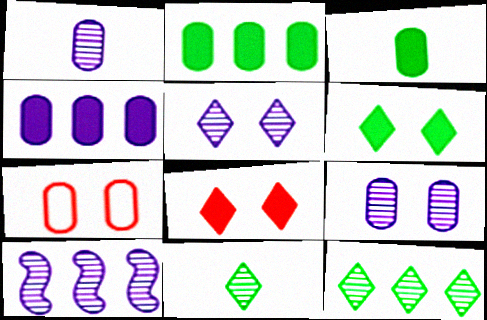[[1, 2, 7], 
[1, 5, 10]]